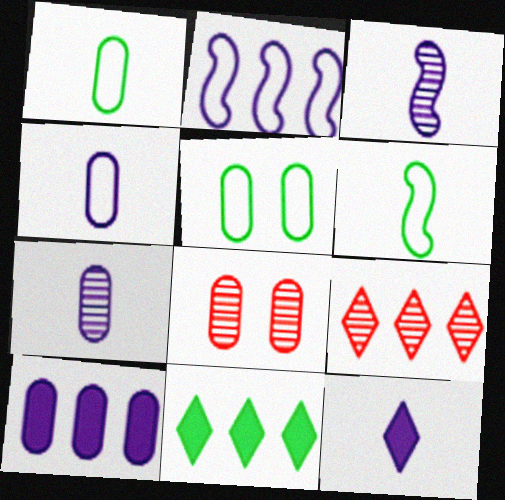[[1, 8, 10], 
[3, 4, 12]]